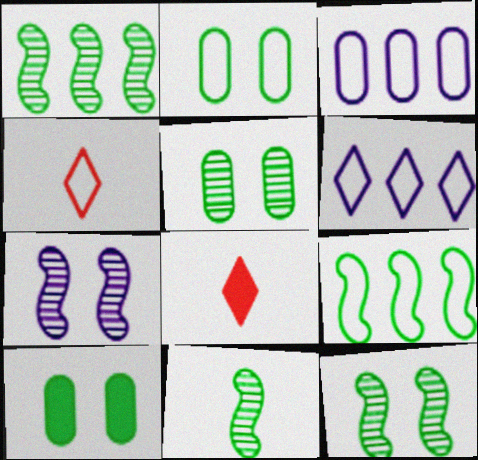[[1, 11, 12], 
[2, 5, 10], 
[3, 8, 12]]